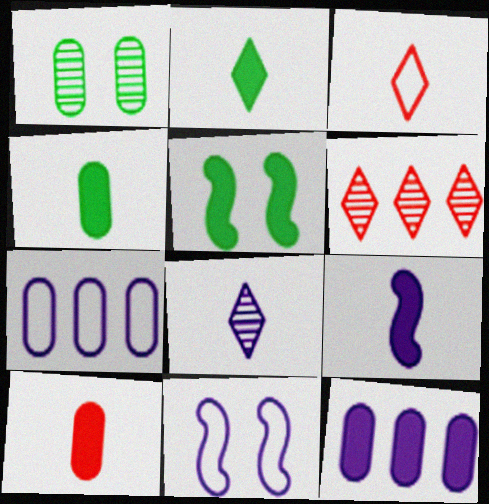[[1, 7, 10], 
[2, 3, 8], 
[2, 9, 10], 
[4, 6, 11], 
[8, 11, 12]]